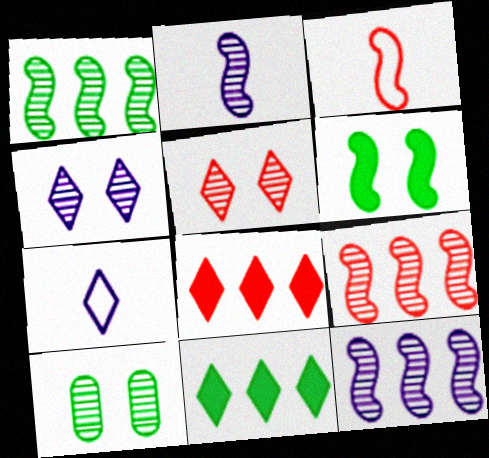[[1, 9, 12], 
[3, 6, 12], 
[5, 7, 11]]